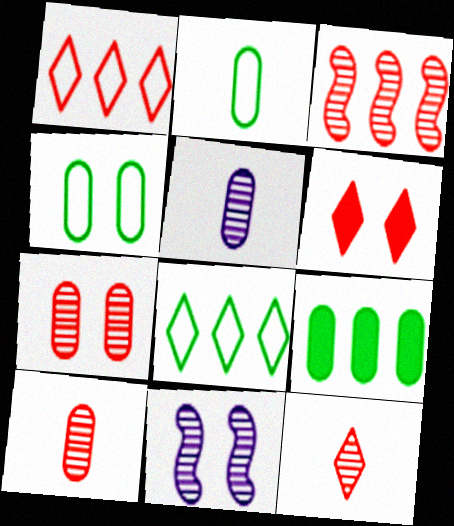[[1, 6, 12], 
[3, 7, 12], 
[4, 6, 11]]